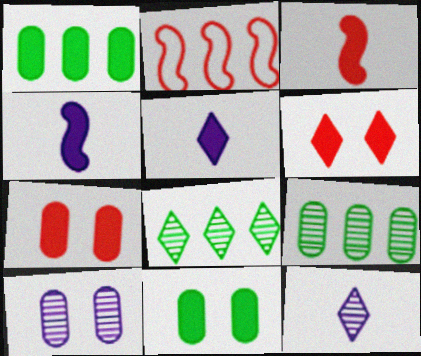[[1, 4, 6], 
[2, 11, 12]]